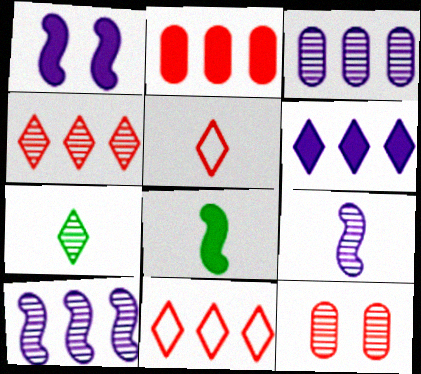[[7, 10, 12]]